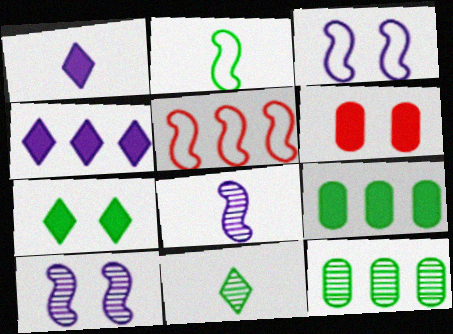[[2, 3, 5], 
[2, 7, 12], 
[4, 5, 12]]